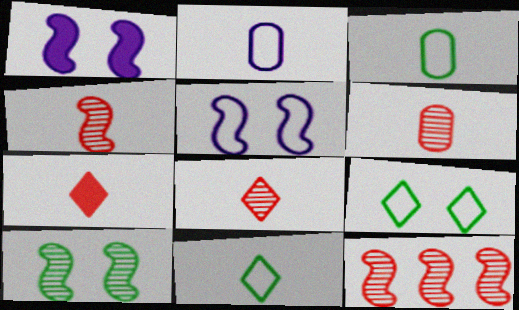[[4, 6, 8]]